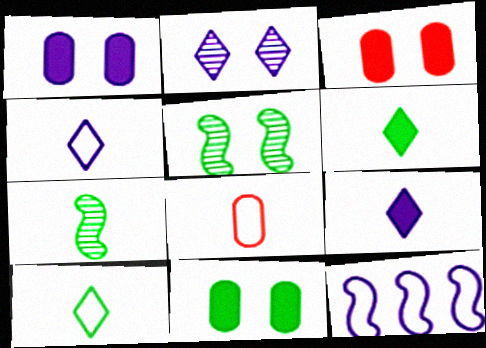[[1, 3, 11], 
[7, 8, 9]]